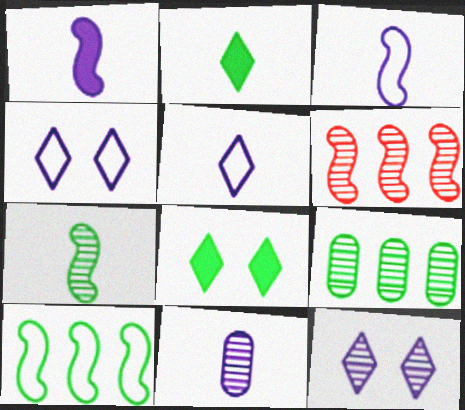[[1, 5, 11]]